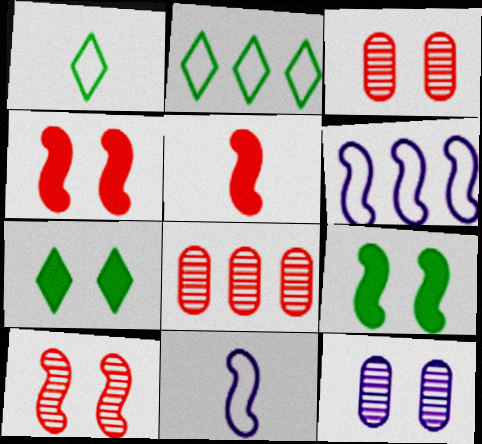[[2, 5, 12], 
[7, 8, 11]]